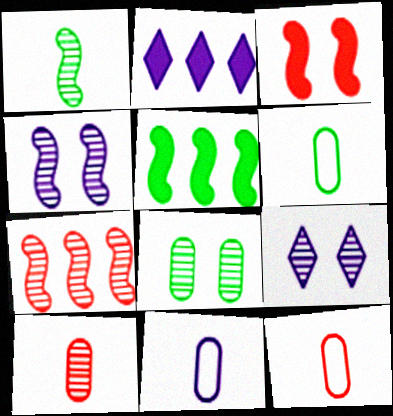[[1, 4, 7], 
[2, 4, 11], 
[5, 9, 12], 
[6, 11, 12]]